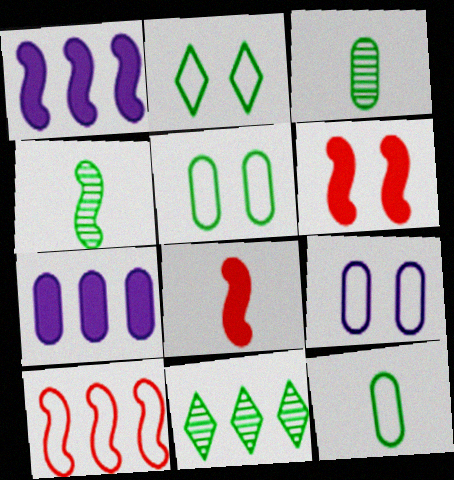[[7, 10, 11], 
[8, 9, 11]]